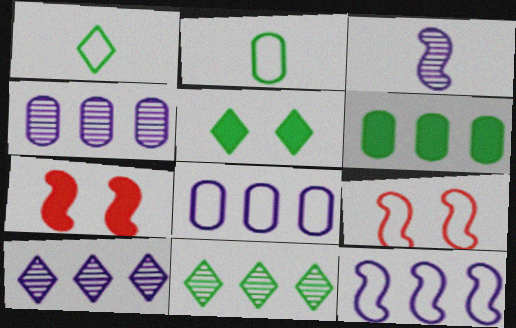[[1, 4, 7], 
[1, 5, 11], 
[1, 8, 9], 
[2, 7, 10]]